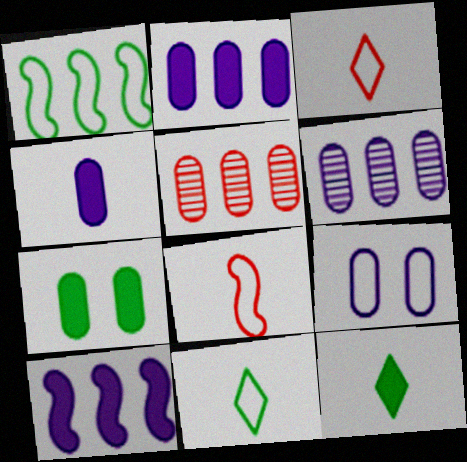[[1, 3, 9], 
[4, 6, 9]]